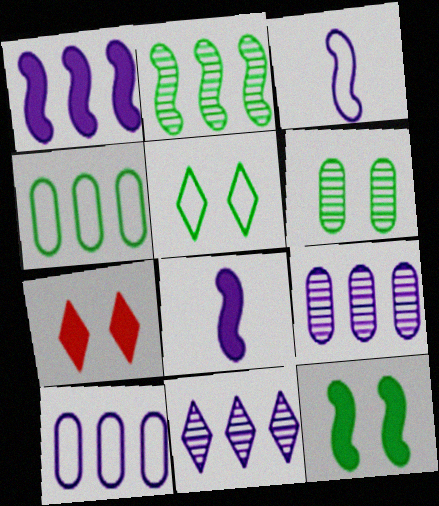[[1, 10, 11], 
[5, 6, 12]]